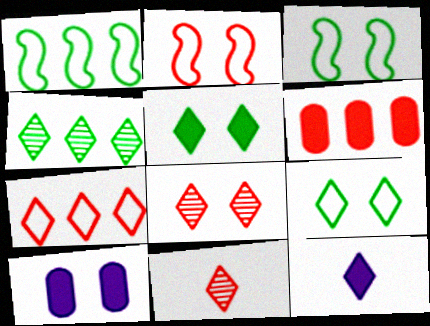[[1, 10, 11], 
[2, 6, 11], 
[3, 8, 10]]